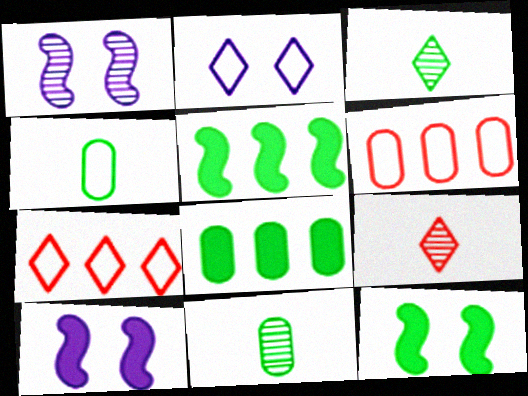[[3, 6, 10], 
[7, 10, 11]]